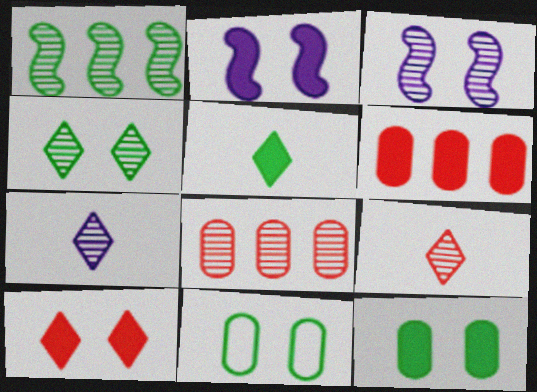[[1, 5, 11], 
[2, 5, 6], 
[2, 10, 12], 
[3, 10, 11]]